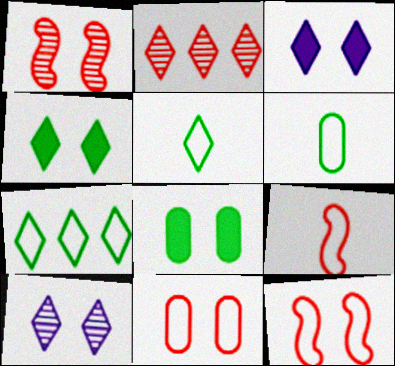[[2, 3, 5], 
[8, 10, 12]]